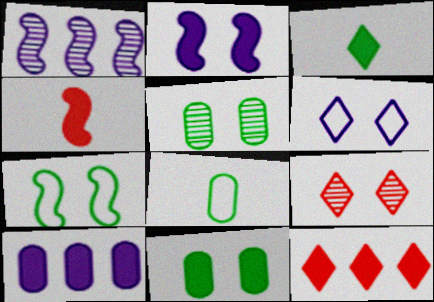[[1, 4, 7]]